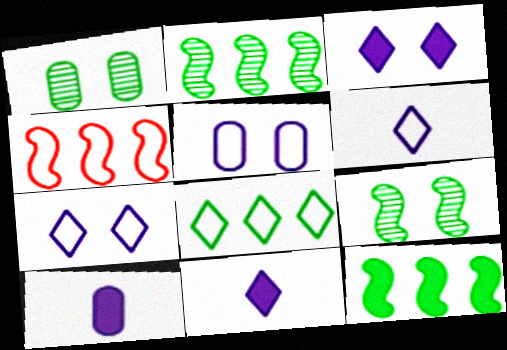[[1, 4, 11]]